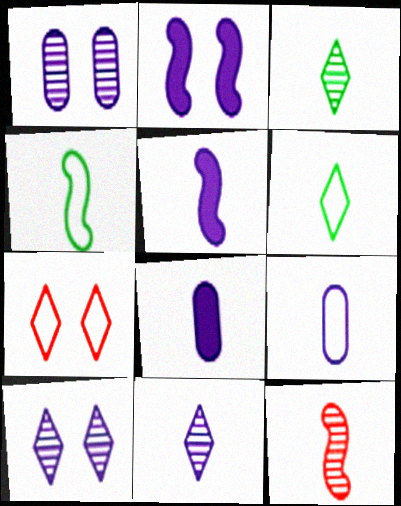[[4, 5, 12], 
[5, 9, 11], 
[6, 8, 12]]